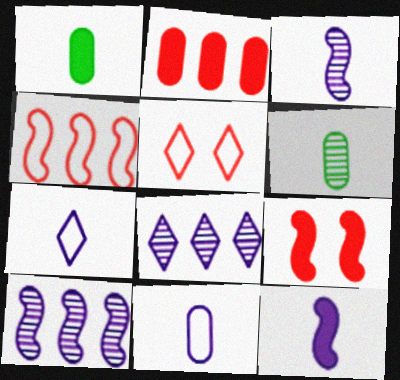[[1, 5, 10]]